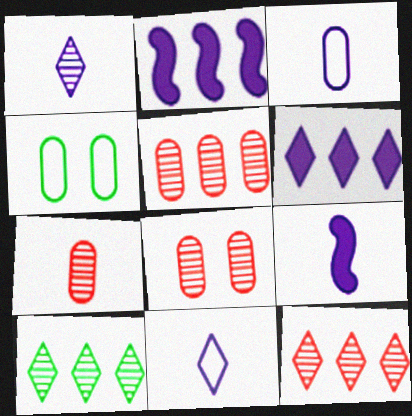[[1, 3, 9], 
[4, 9, 12], 
[5, 7, 8]]